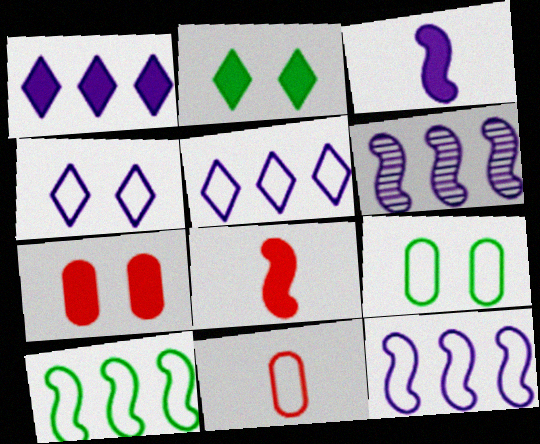[[2, 6, 11], 
[4, 10, 11]]